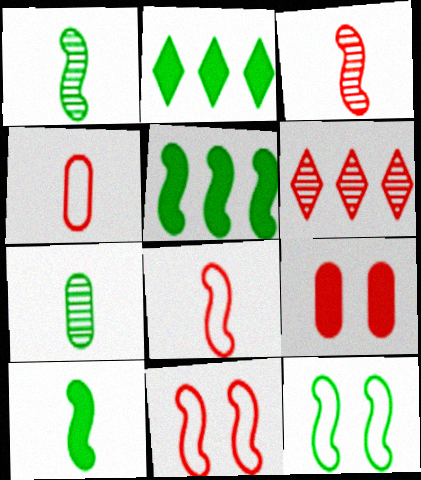[[1, 5, 12], 
[2, 7, 12], 
[6, 8, 9]]